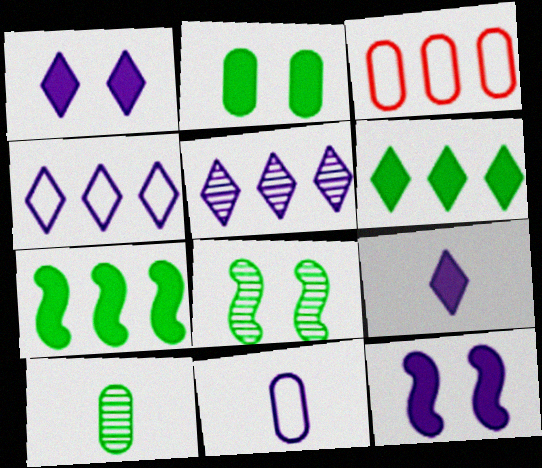[[3, 5, 7], 
[3, 8, 9], 
[5, 11, 12]]